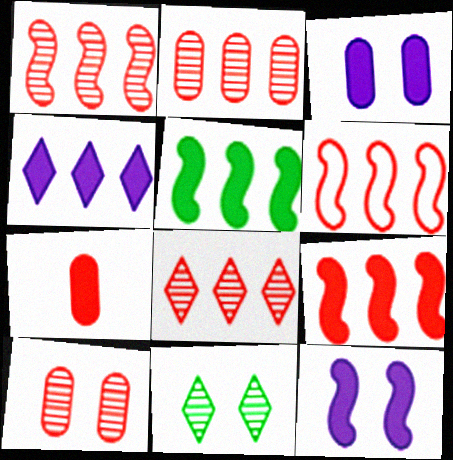[[1, 2, 8], 
[1, 6, 9]]